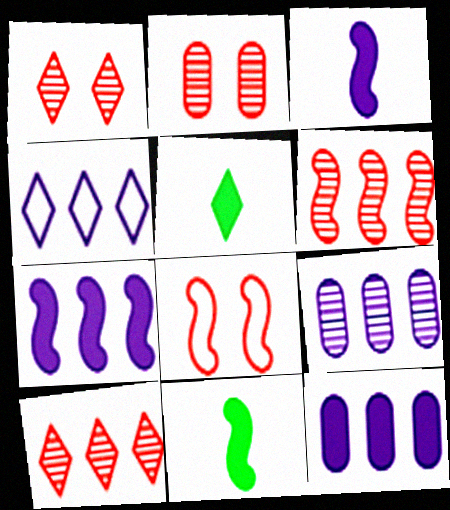[[1, 4, 5], 
[2, 4, 11], 
[4, 7, 9], 
[5, 8, 9]]